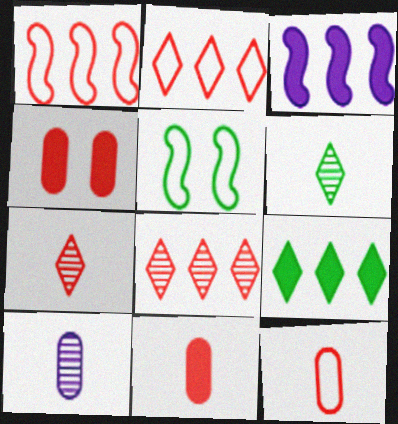[[1, 4, 7]]